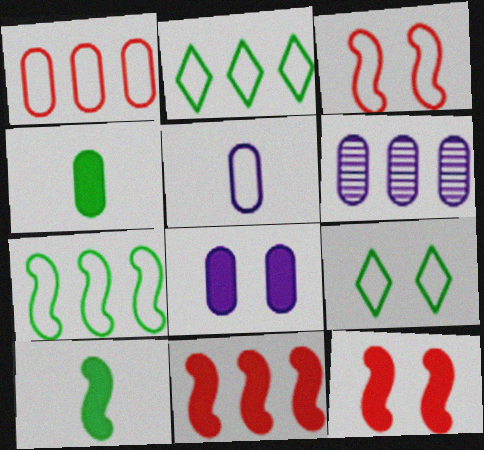[[2, 3, 5], 
[2, 6, 11], 
[5, 6, 8]]